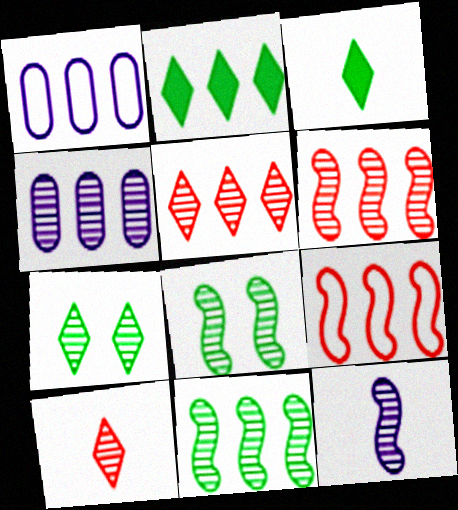[[1, 2, 6], 
[2, 4, 9], 
[4, 5, 11], 
[4, 8, 10], 
[6, 8, 12]]